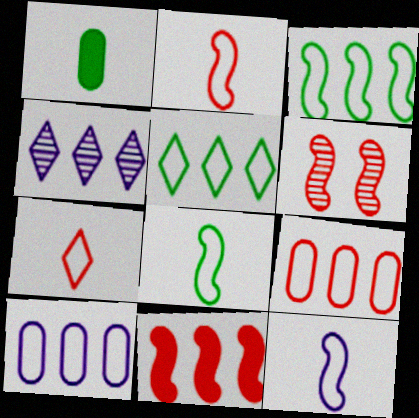[[2, 6, 11], 
[2, 8, 12]]